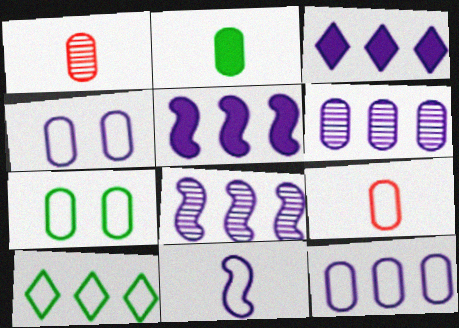[[3, 8, 12], 
[7, 9, 12]]